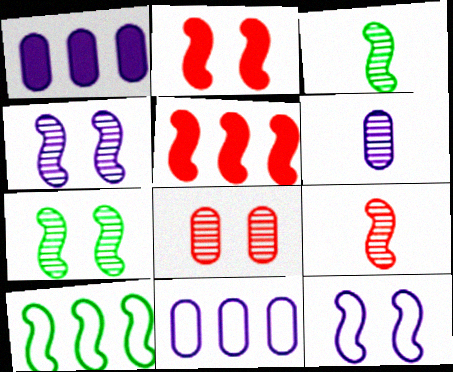[[2, 7, 12], 
[3, 5, 12]]